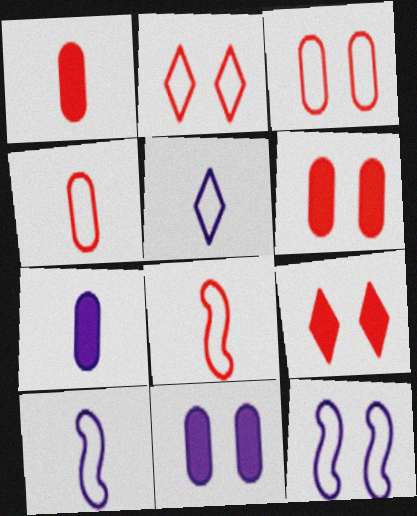[]